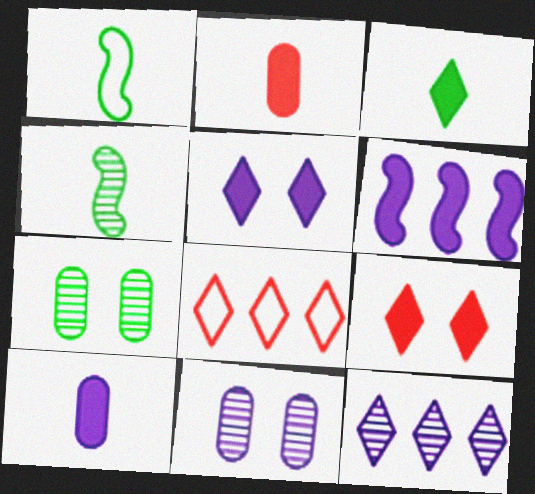[[5, 6, 10]]